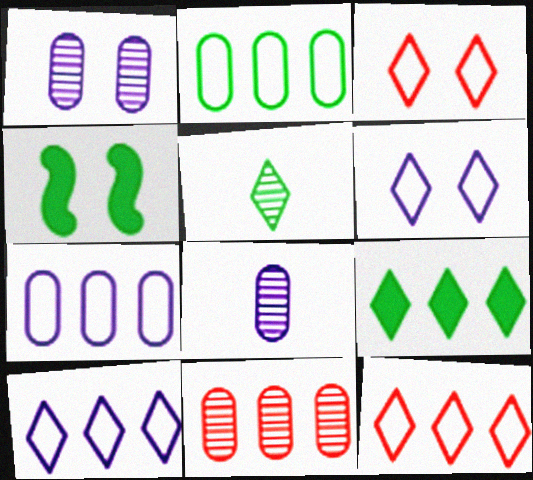[[1, 3, 4], 
[2, 4, 5], 
[4, 8, 12]]